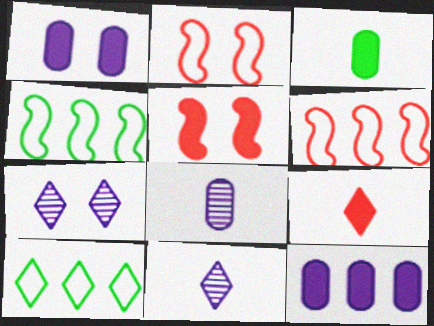[[3, 6, 7], 
[5, 8, 10], 
[7, 9, 10]]